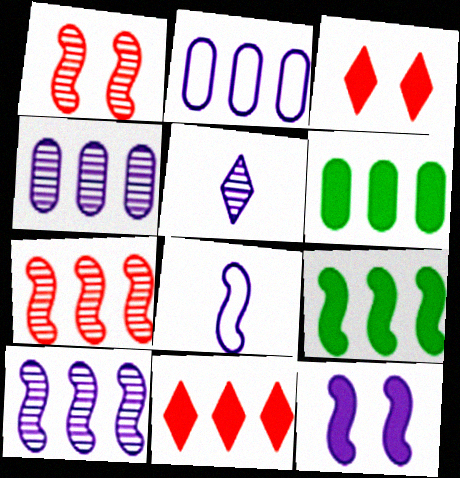[[1, 8, 9], 
[2, 5, 12], 
[8, 10, 12]]